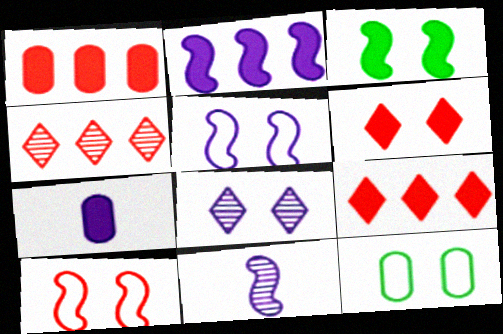[[2, 5, 11], 
[3, 7, 9], 
[9, 11, 12]]